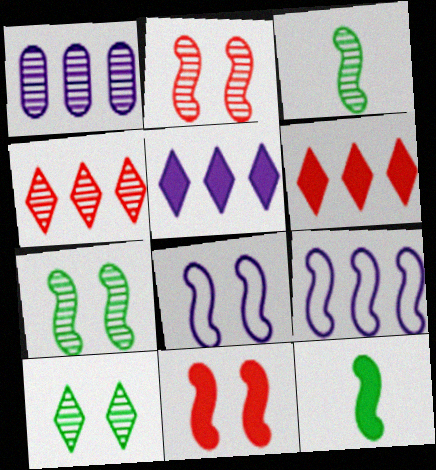[[1, 5, 9], 
[2, 9, 12], 
[3, 9, 11], 
[7, 8, 11]]